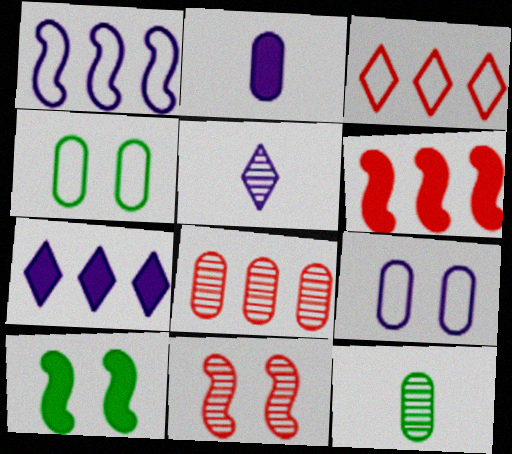[[2, 4, 8], 
[3, 6, 8], 
[4, 5, 6]]